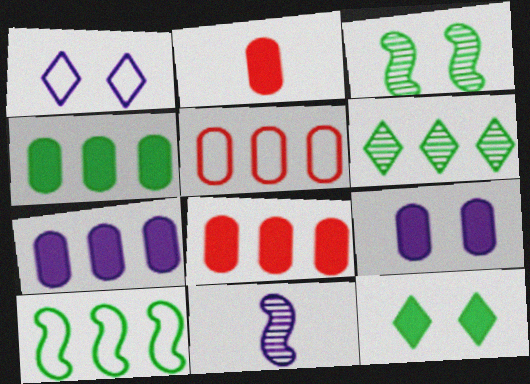[[1, 7, 11], 
[2, 4, 9], 
[4, 6, 10], 
[4, 7, 8], 
[5, 11, 12]]